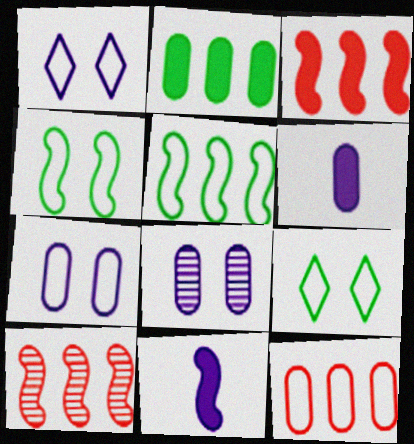[[4, 10, 11], 
[6, 9, 10]]